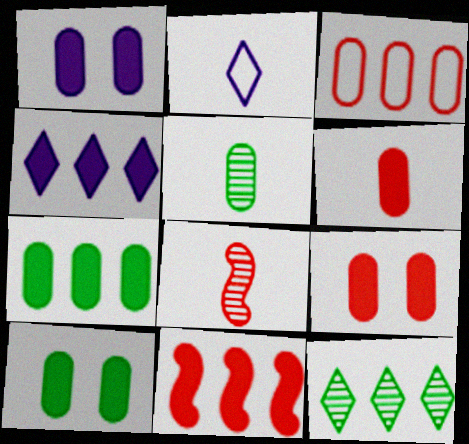[[1, 3, 5], 
[1, 6, 7], 
[1, 9, 10], 
[4, 7, 11]]